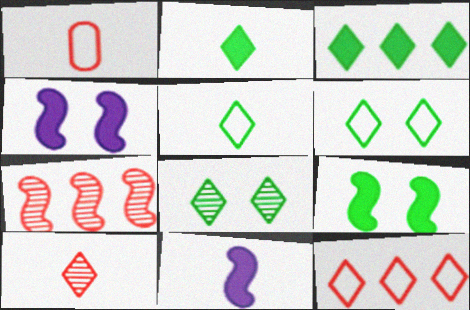[[3, 5, 8]]